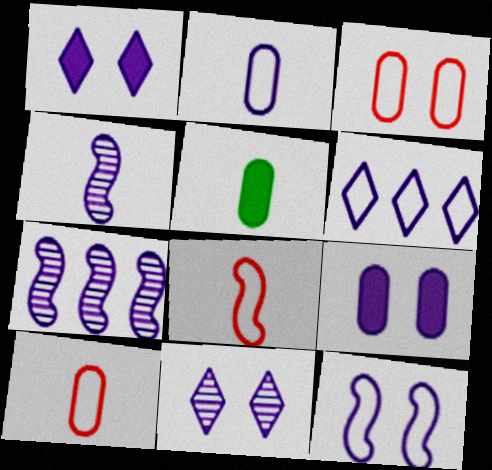[[1, 2, 7], 
[2, 6, 12], 
[4, 6, 9], 
[9, 11, 12]]